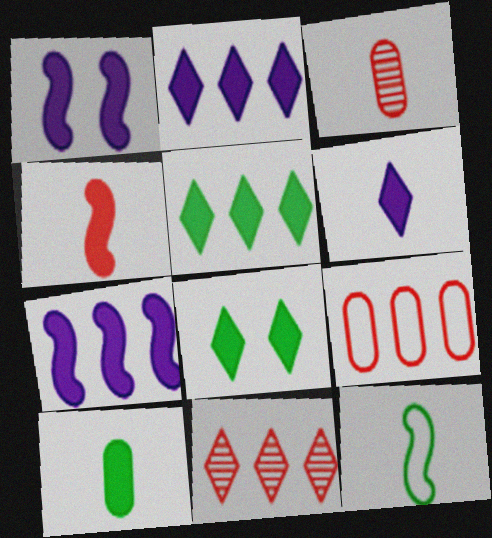[[3, 6, 12], 
[4, 6, 10]]